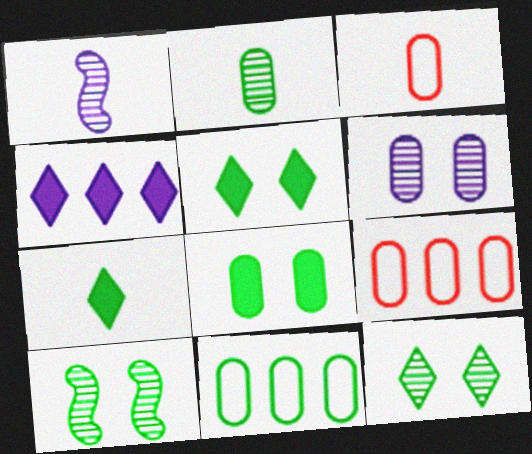[[1, 3, 7], 
[1, 5, 9], 
[2, 8, 11], 
[3, 4, 10], 
[7, 10, 11]]